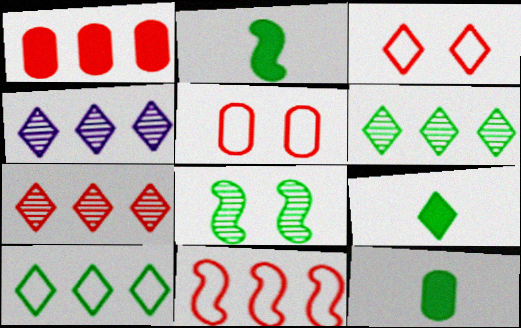[[1, 7, 11], 
[2, 4, 5], 
[2, 9, 12], 
[3, 4, 9], 
[4, 6, 7], 
[8, 10, 12]]